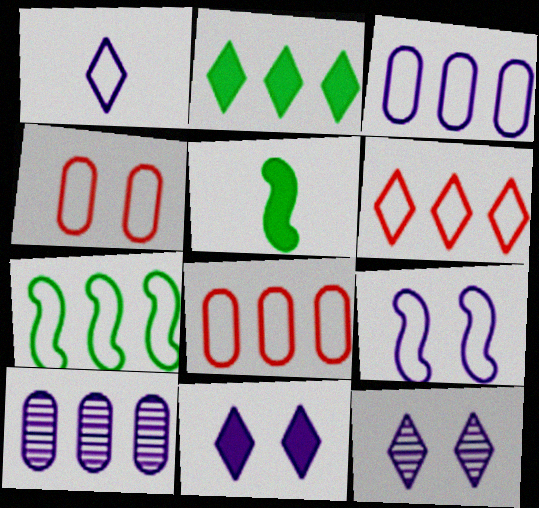[[1, 3, 9], 
[1, 4, 7], 
[3, 6, 7], 
[5, 8, 12]]